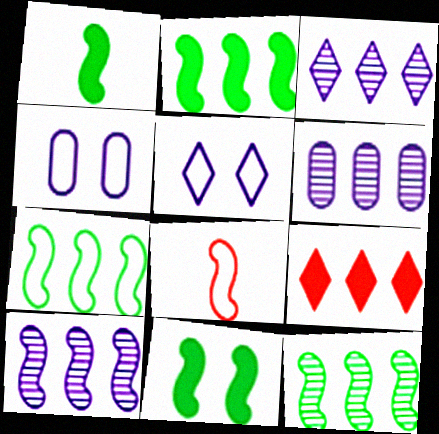[[1, 2, 11], 
[2, 7, 12], 
[3, 6, 10], 
[6, 7, 9], 
[8, 10, 11]]